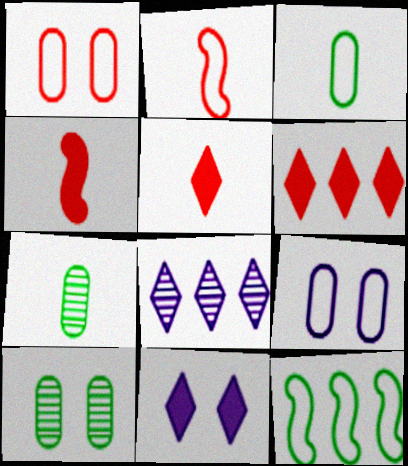[]